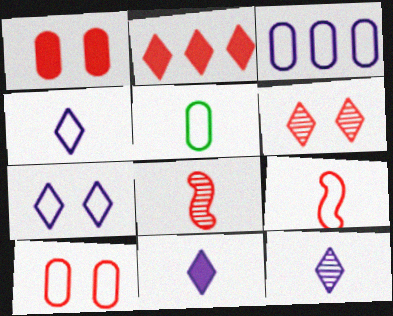[[2, 8, 10], 
[3, 5, 10], 
[4, 5, 9], 
[4, 11, 12], 
[5, 8, 11]]